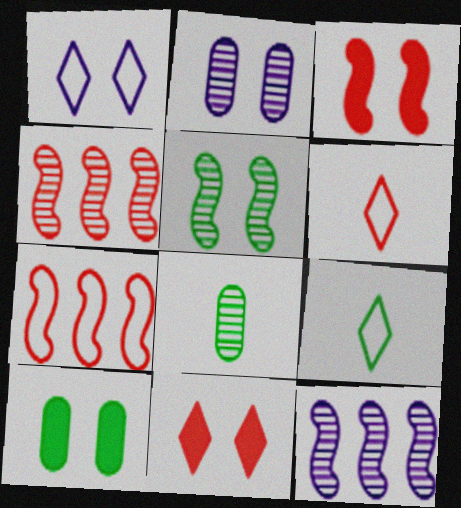[[6, 10, 12]]